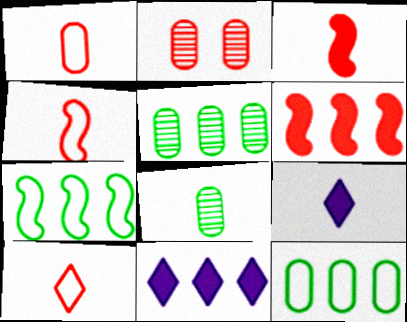[[1, 4, 10], 
[2, 6, 10], 
[2, 7, 9], 
[4, 8, 9]]